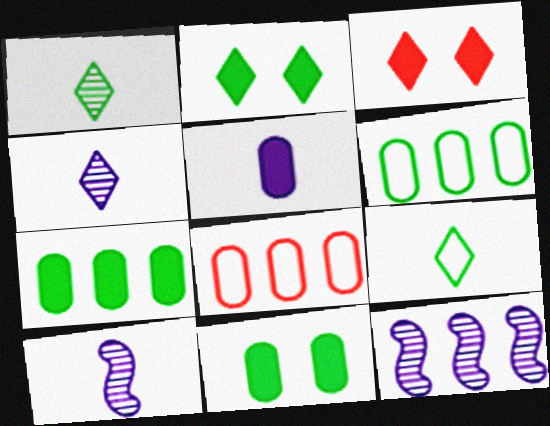[[2, 8, 10], 
[3, 6, 10]]